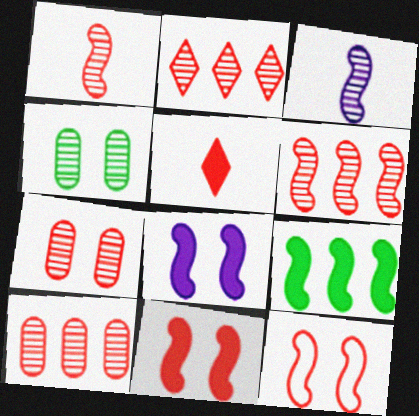[[1, 2, 7], 
[2, 3, 4], 
[2, 6, 10], 
[3, 9, 12], 
[5, 10, 12]]